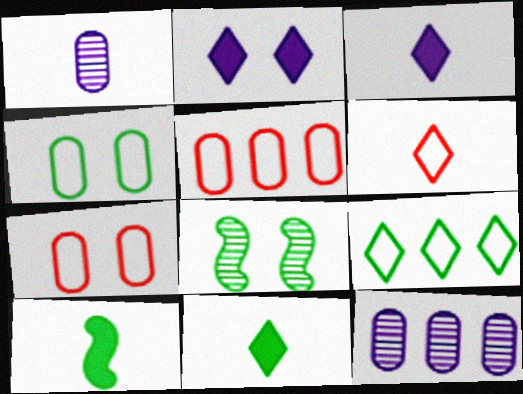[[1, 6, 10], 
[2, 7, 8], 
[3, 5, 8]]